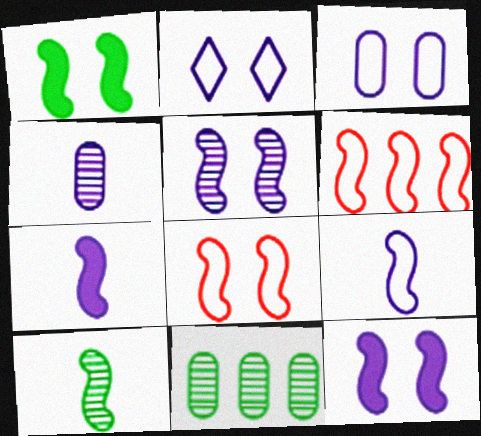[[1, 5, 8], 
[6, 10, 12]]